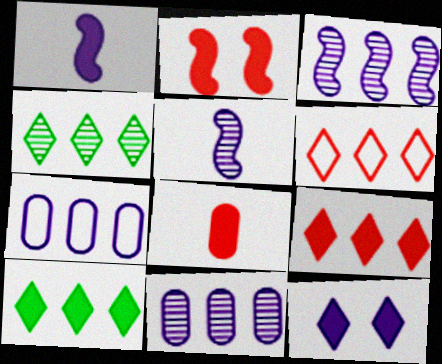[[2, 8, 9], 
[5, 7, 12]]